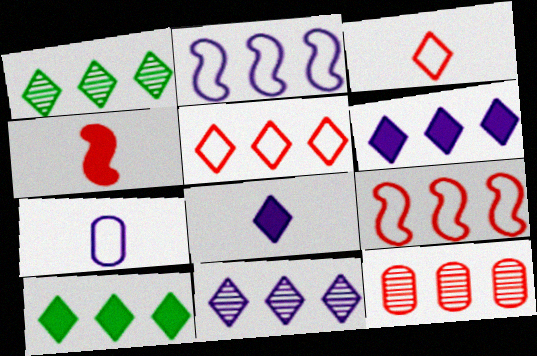[[1, 5, 6], 
[2, 10, 12], 
[5, 10, 11]]